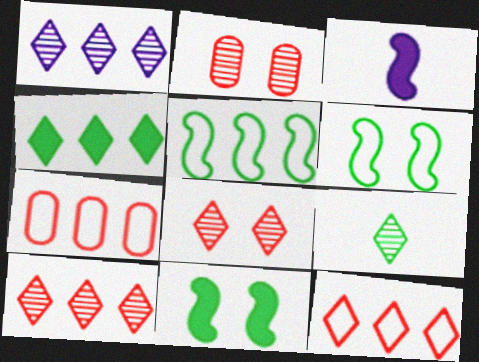[[1, 4, 12], 
[1, 8, 9]]